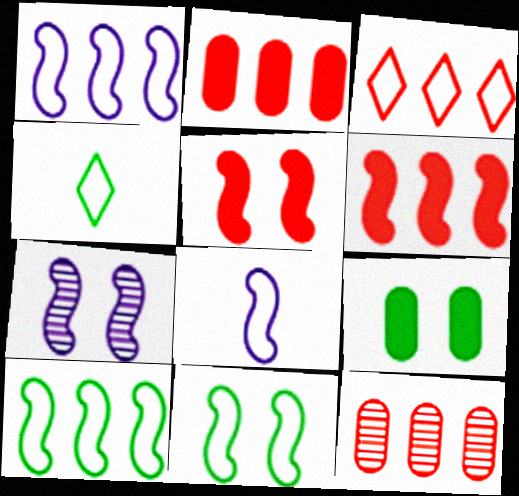[[2, 4, 7], 
[3, 6, 12], 
[5, 7, 11]]